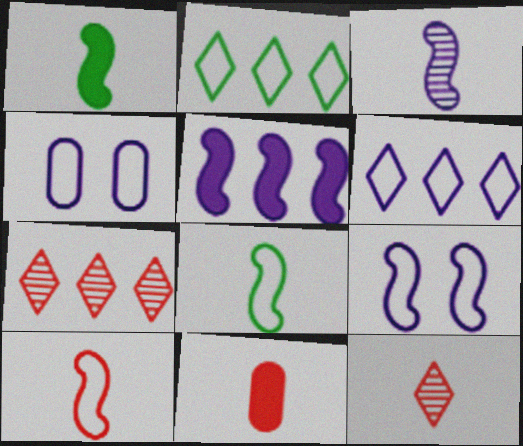[[1, 3, 10], 
[1, 4, 7], 
[2, 4, 10], 
[3, 5, 9], 
[10, 11, 12]]